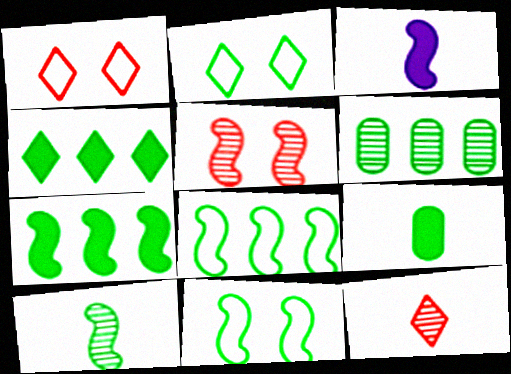[[1, 3, 6], 
[3, 5, 8], 
[4, 6, 8], 
[7, 10, 11]]